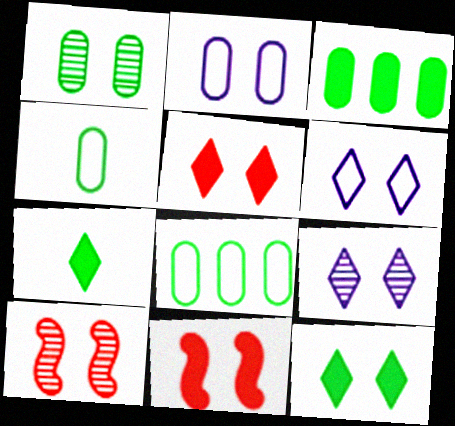[[1, 3, 4], 
[1, 6, 11], 
[1, 9, 10], 
[2, 10, 12]]